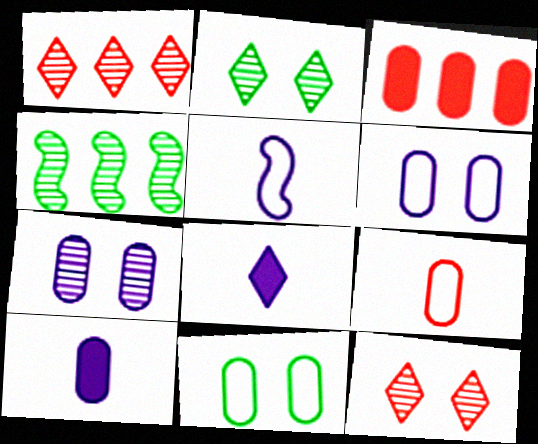[[2, 3, 5]]